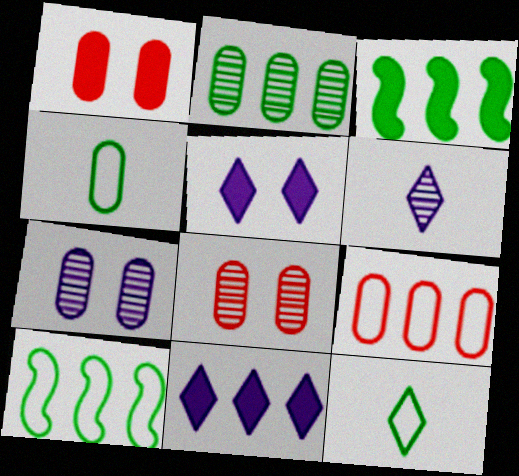[[1, 6, 10]]